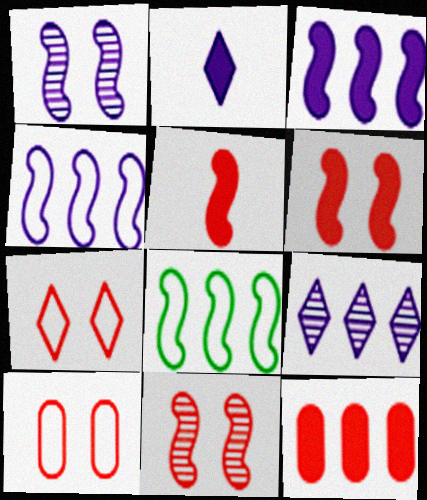[[1, 5, 8], 
[8, 9, 12]]